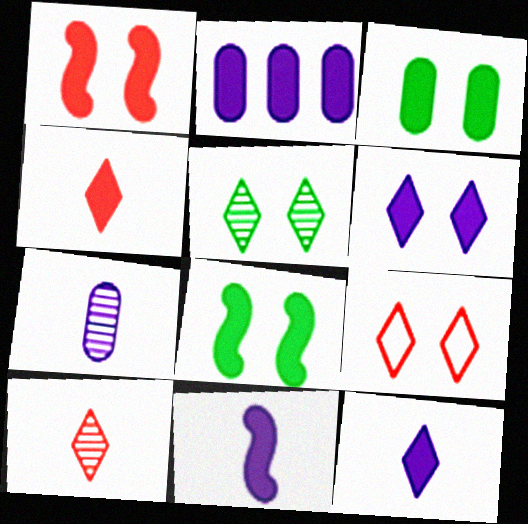[[1, 3, 6], 
[2, 4, 8], 
[2, 6, 11], 
[5, 6, 9]]